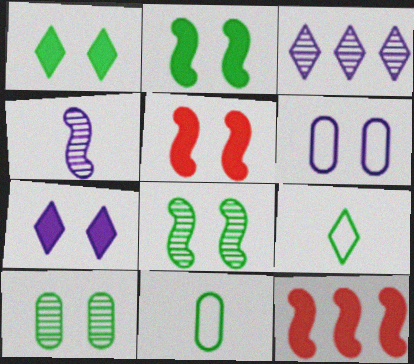[[3, 5, 11]]